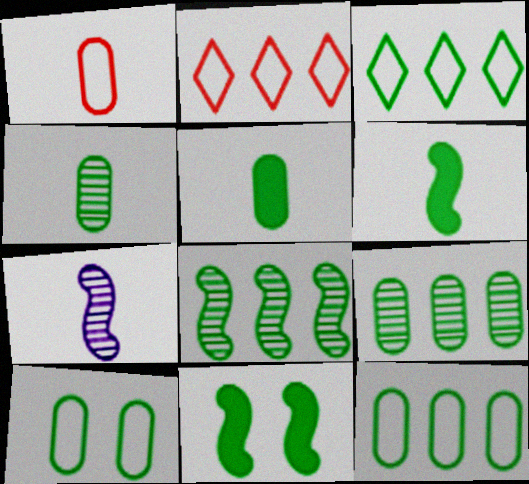[[3, 4, 11], 
[5, 9, 10]]